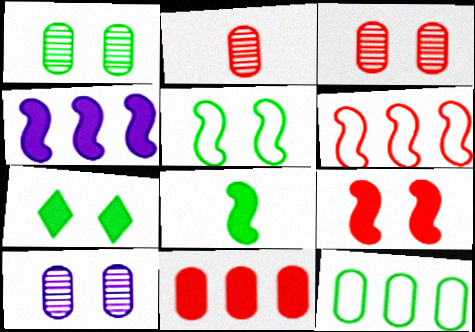[[1, 3, 10], 
[1, 5, 7], 
[4, 8, 9]]